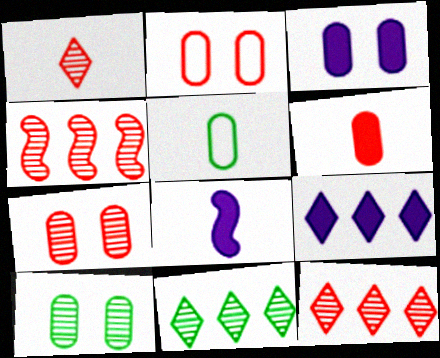[[1, 4, 7], 
[1, 5, 8], 
[2, 3, 10], 
[2, 8, 11], 
[3, 8, 9]]